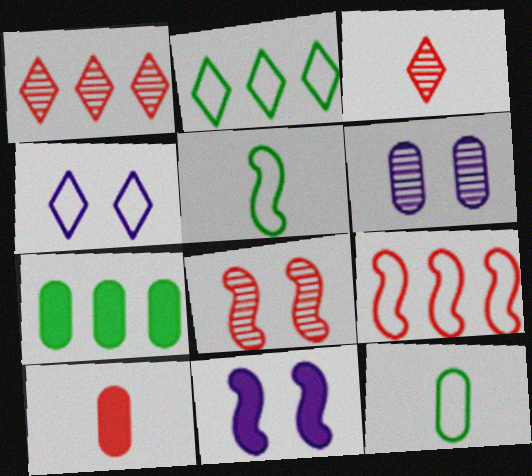[[1, 11, 12], 
[4, 6, 11], 
[4, 9, 12]]